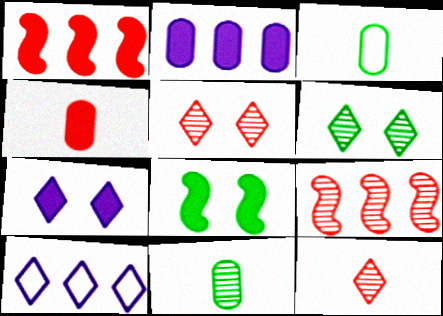[[3, 7, 9]]